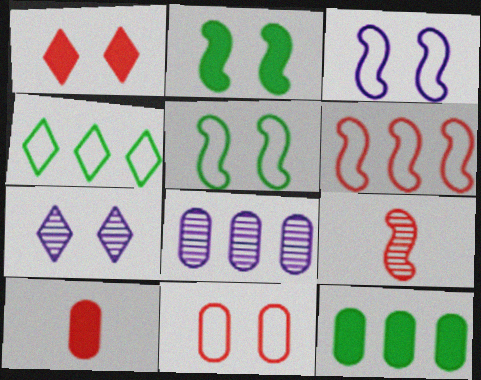[[2, 7, 11]]